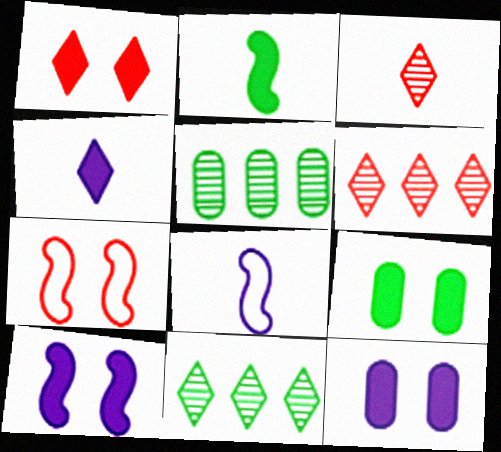[[1, 5, 8], 
[1, 9, 10], 
[4, 5, 7], 
[6, 8, 9]]